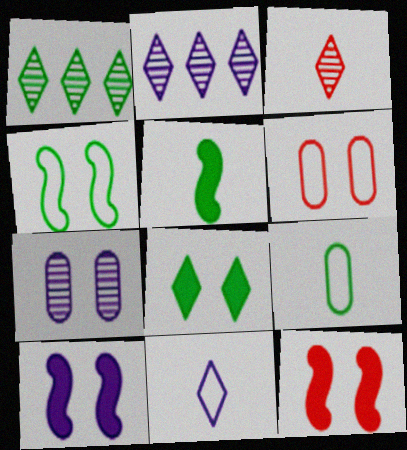[[2, 5, 6], 
[2, 9, 12]]